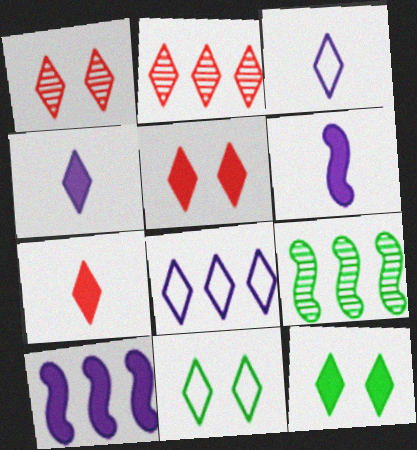[[2, 3, 12], 
[2, 4, 11]]